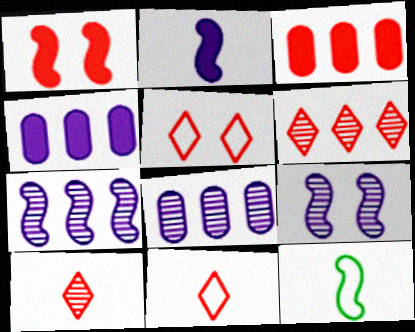[[1, 7, 12]]